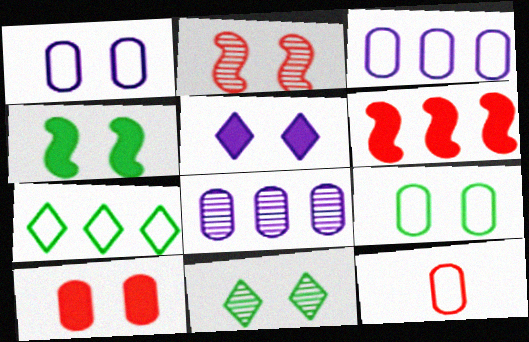[[2, 5, 9], 
[3, 9, 12], 
[4, 5, 10], 
[4, 9, 11], 
[6, 7, 8]]